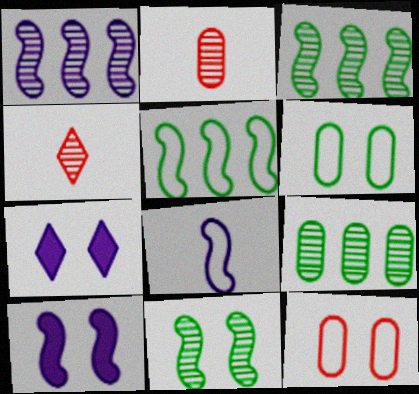[[1, 8, 10], 
[2, 5, 7], 
[7, 11, 12]]